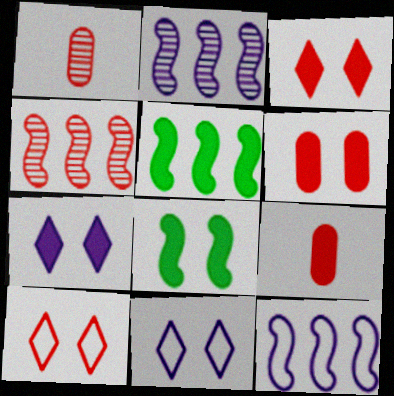[[1, 5, 11], 
[4, 5, 12], 
[4, 9, 10], 
[5, 7, 9], 
[6, 7, 8]]